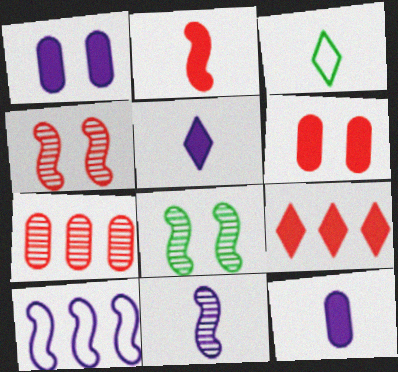[[2, 6, 9], 
[2, 8, 10]]